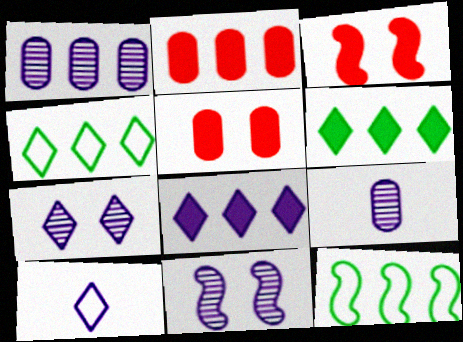[[3, 4, 9], 
[7, 8, 10]]